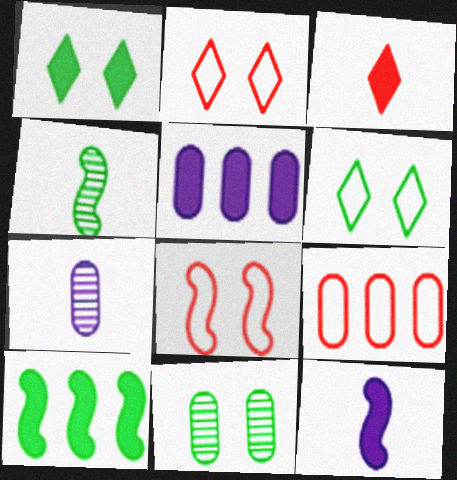[[2, 4, 5], 
[2, 7, 10]]